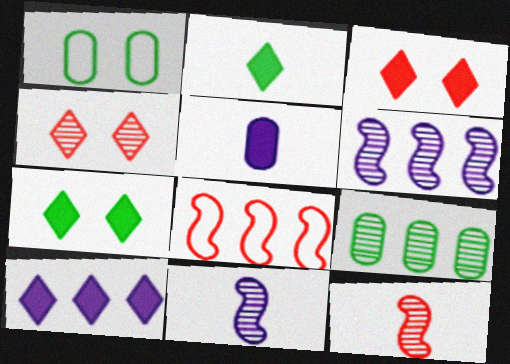[[1, 10, 12], 
[2, 3, 10], 
[4, 9, 11], 
[8, 9, 10]]